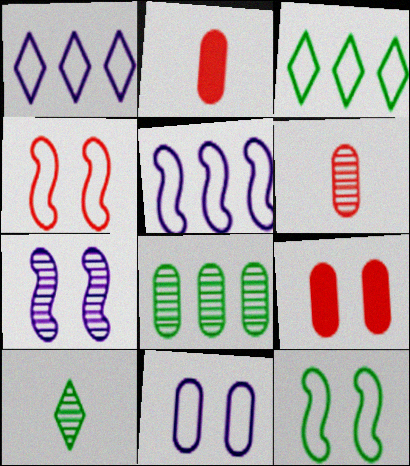[[2, 3, 7], 
[2, 8, 11], 
[5, 9, 10]]